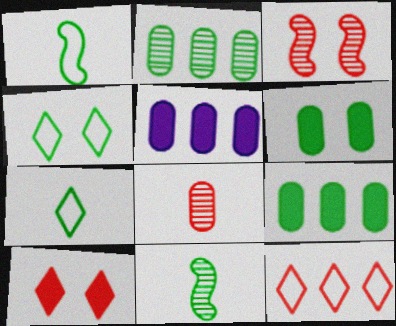[[3, 5, 7], 
[4, 9, 11]]